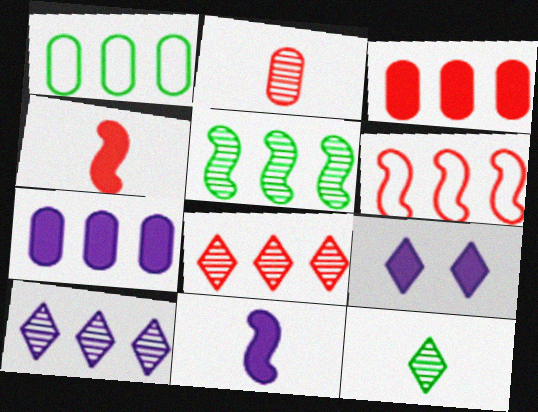[[3, 6, 8], 
[7, 9, 11]]